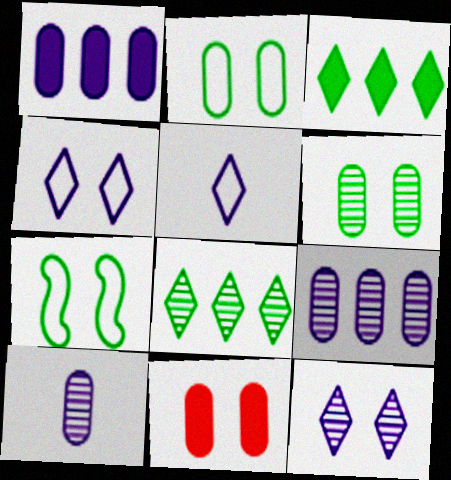[[7, 11, 12]]